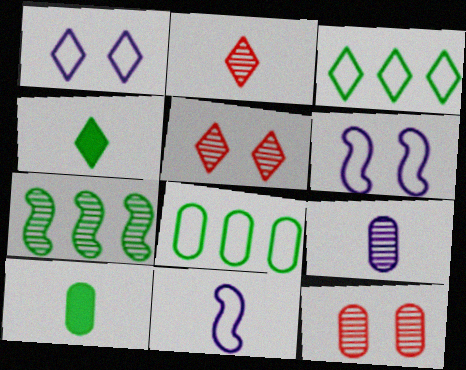[[2, 10, 11], 
[5, 7, 9]]